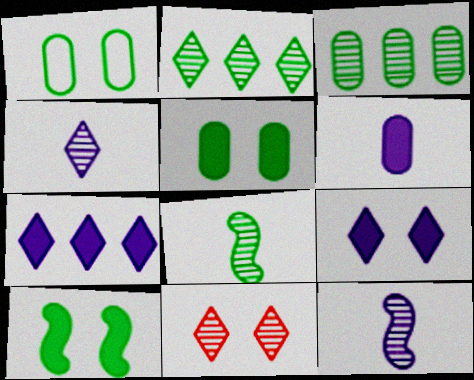[[2, 4, 11], 
[3, 11, 12]]